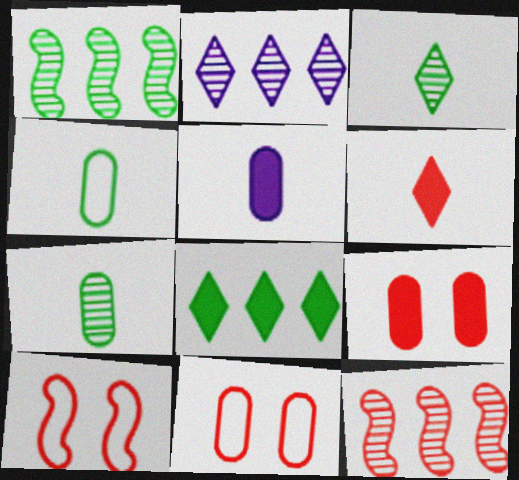[[6, 11, 12]]